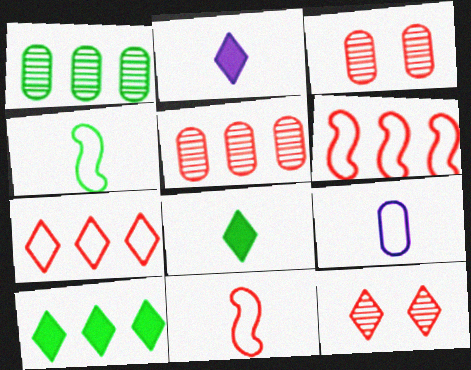[]